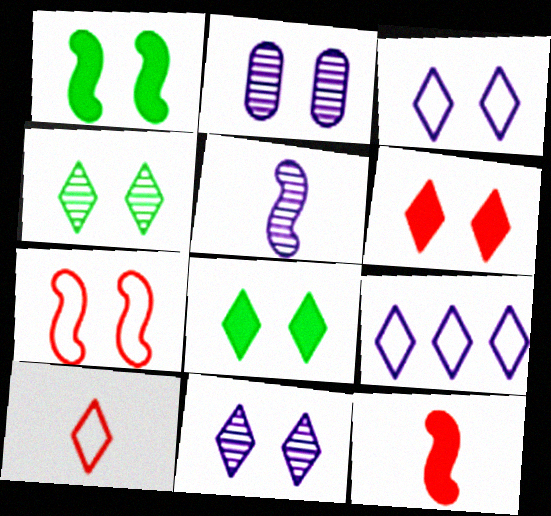[[2, 7, 8], 
[3, 4, 6]]